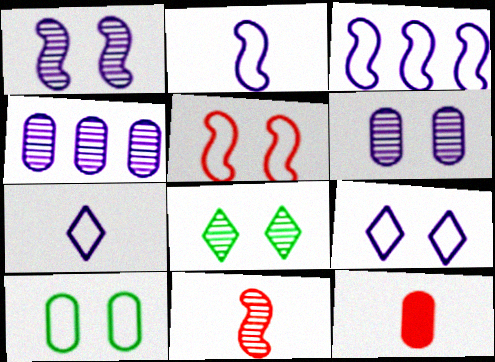[[3, 8, 12], 
[4, 8, 11], 
[4, 10, 12], 
[5, 9, 10]]